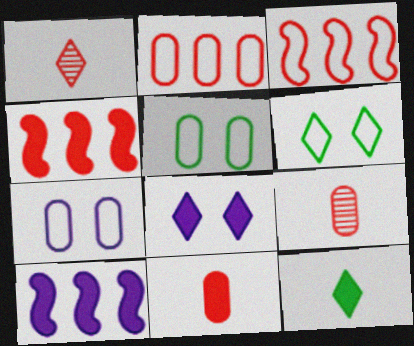[[1, 5, 10], 
[6, 9, 10]]